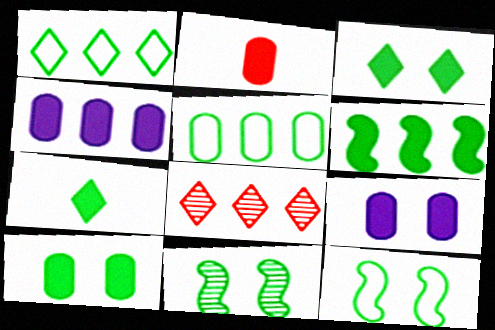[[2, 4, 10], 
[5, 7, 11], 
[6, 7, 10]]